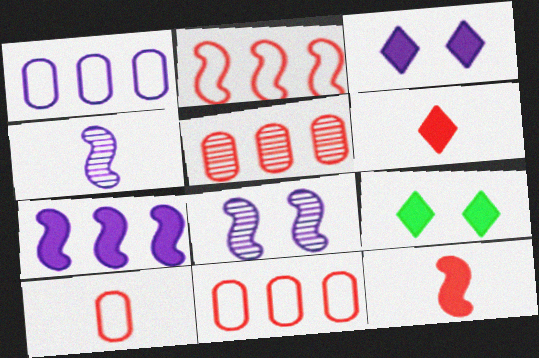[[1, 3, 4], 
[4, 9, 11]]